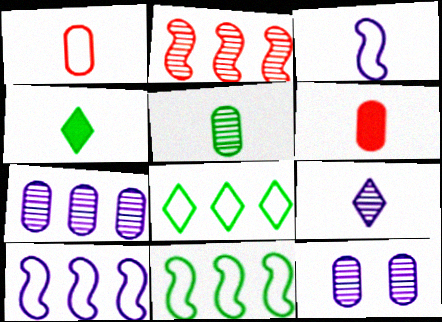[]